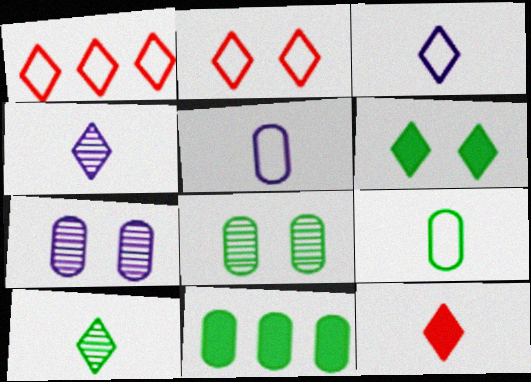[[1, 4, 6], 
[3, 10, 12], 
[8, 9, 11]]